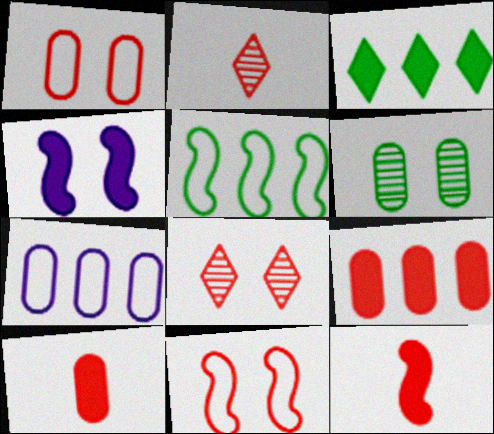[[2, 9, 11], 
[3, 4, 10], 
[6, 7, 10]]